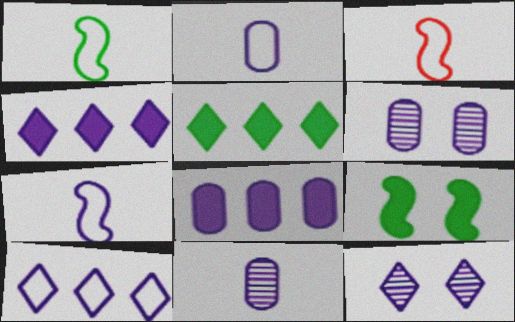[[1, 3, 7], 
[2, 6, 8], 
[3, 5, 6], 
[4, 6, 7], 
[7, 8, 12]]